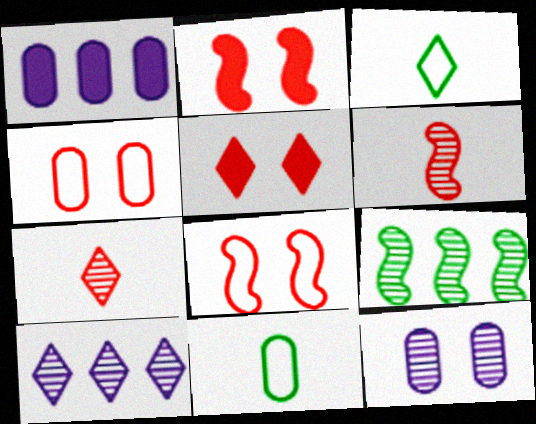[[2, 10, 11], 
[3, 5, 10], 
[7, 9, 12]]